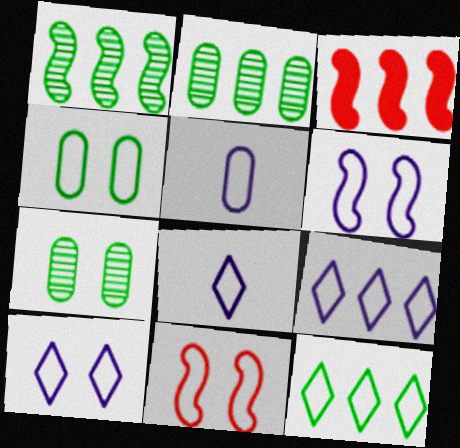[[2, 3, 9], 
[3, 7, 8], 
[4, 10, 11], 
[5, 6, 9], 
[5, 11, 12], 
[8, 9, 10]]